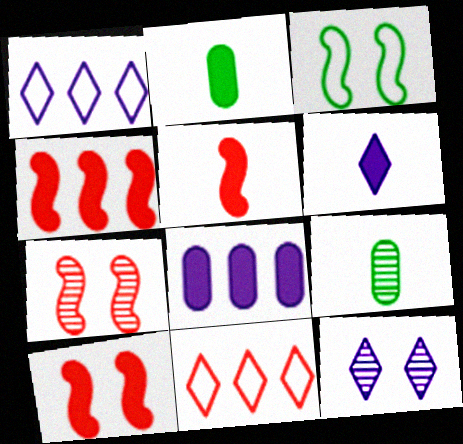[[1, 2, 7], 
[1, 6, 12], 
[1, 9, 10], 
[2, 5, 6], 
[4, 5, 10]]